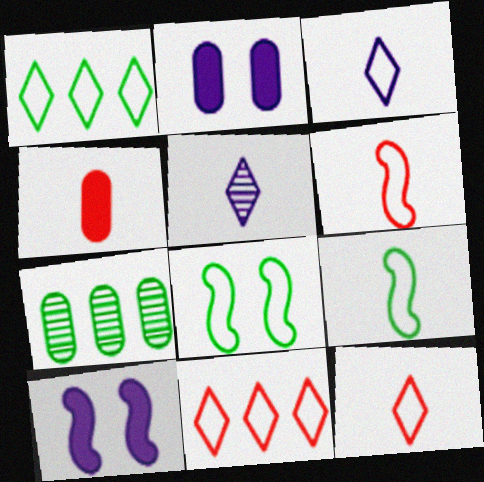[[4, 5, 9], 
[7, 10, 12]]